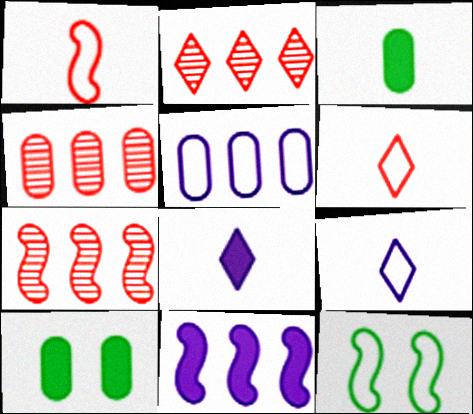[[2, 4, 7], 
[4, 8, 12], 
[5, 6, 12], 
[7, 9, 10]]